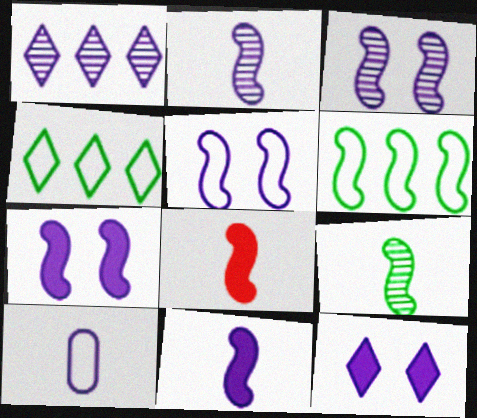[[1, 7, 10], 
[3, 5, 7], 
[3, 6, 8]]